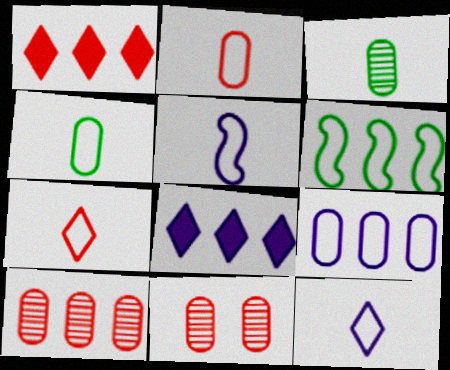[[4, 5, 7], 
[6, 8, 10]]